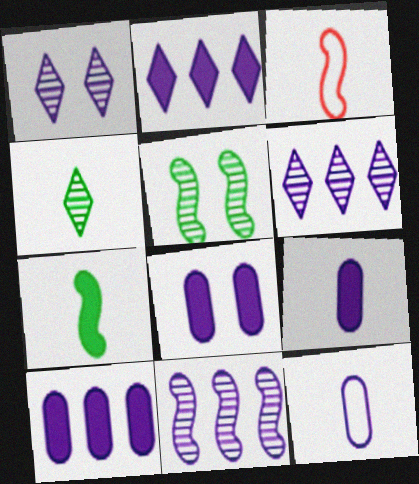[[3, 4, 9], 
[8, 9, 10]]